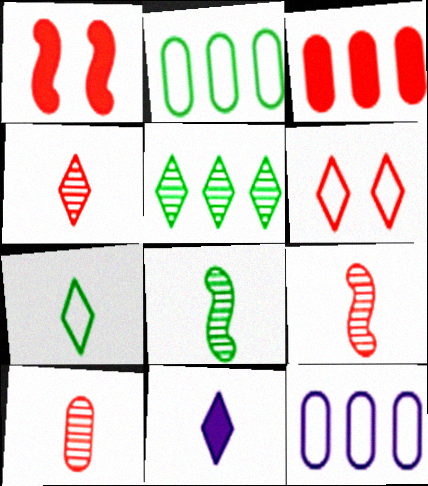[[3, 6, 9], 
[4, 7, 11], 
[4, 9, 10], 
[5, 6, 11]]